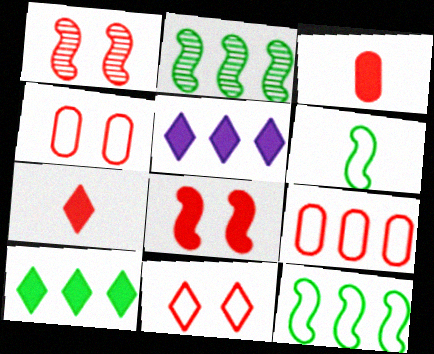[[1, 7, 9], 
[2, 5, 9]]